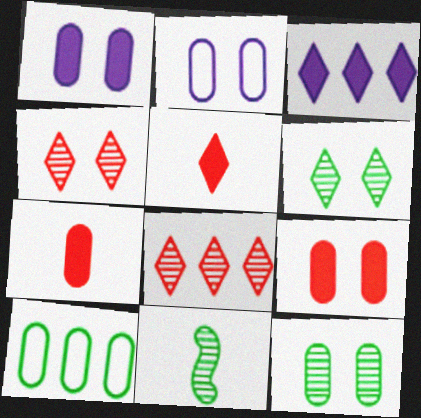[[2, 9, 12]]